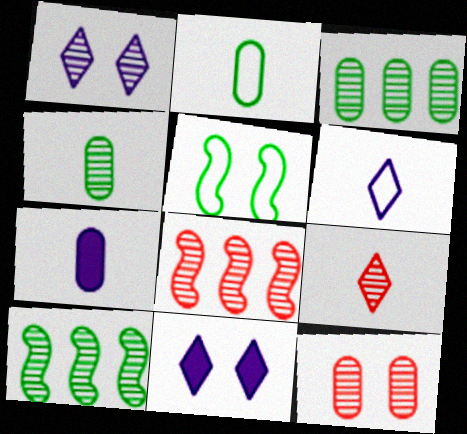[[1, 4, 8], 
[2, 8, 11], 
[5, 11, 12], 
[8, 9, 12]]